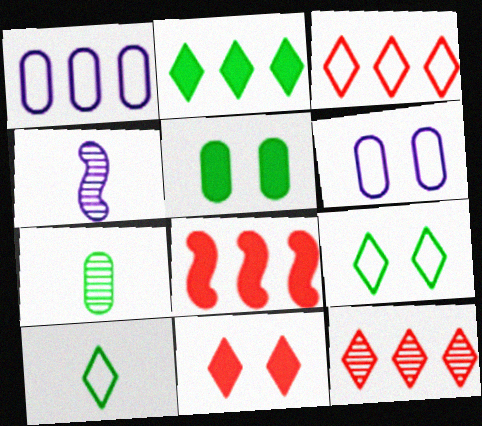[[3, 4, 5]]